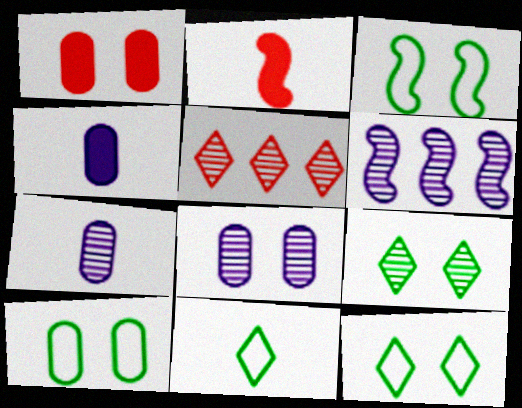[[1, 6, 11], 
[1, 8, 10], 
[2, 3, 6], 
[2, 7, 11], 
[3, 4, 5], 
[3, 10, 12]]